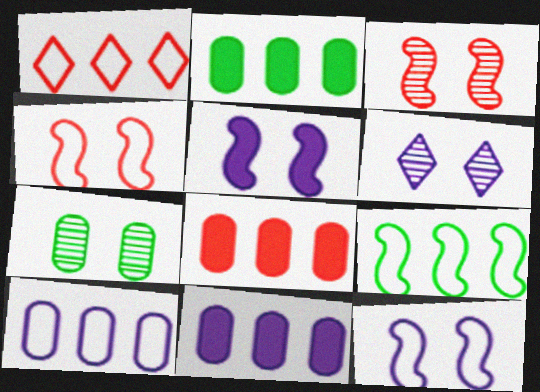[[1, 9, 10], 
[2, 8, 11], 
[3, 6, 7]]